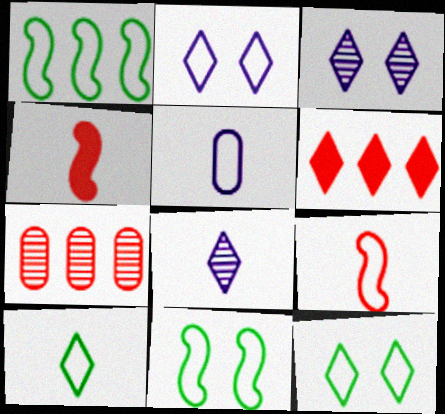[[3, 6, 10], 
[5, 9, 10], 
[6, 8, 12]]